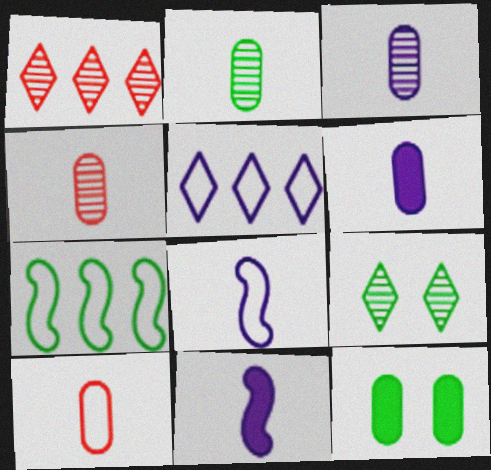[[1, 8, 12], 
[2, 3, 4], 
[2, 6, 10]]